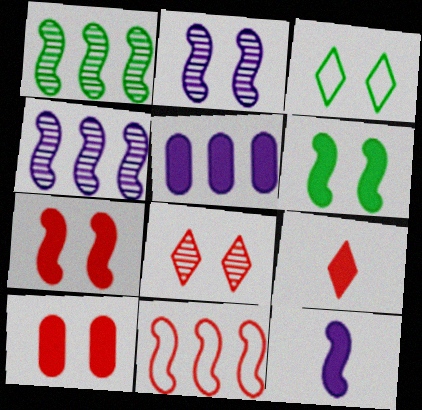[[2, 3, 10], 
[5, 6, 9]]